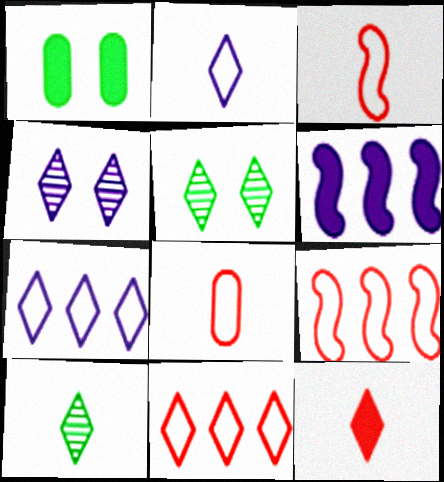[[1, 6, 12], 
[2, 10, 12], 
[5, 6, 8], 
[5, 7, 12]]